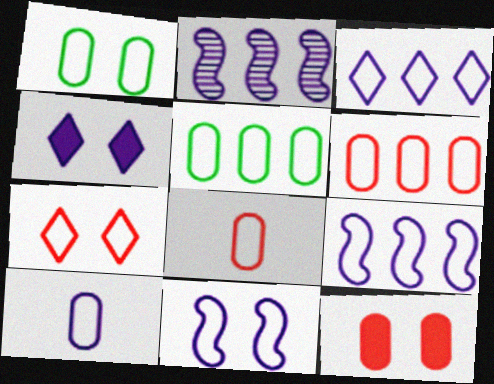[[1, 6, 10], 
[1, 7, 11], 
[2, 4, 10], 
[3, 10, 11]]